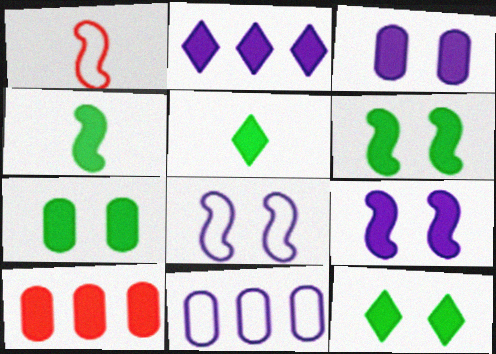[[5, 9, 10], 
[6, 7, 12]]